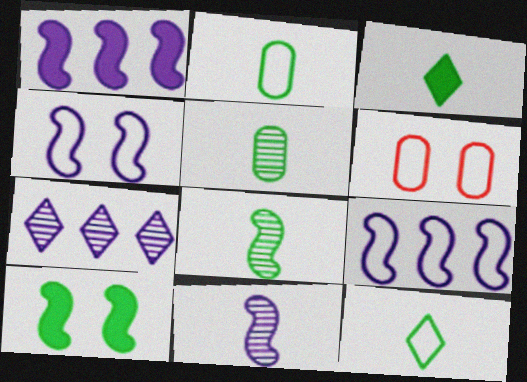[[1, 4, 11], 
[2, 3, 8], 
[6, 9, 12]]